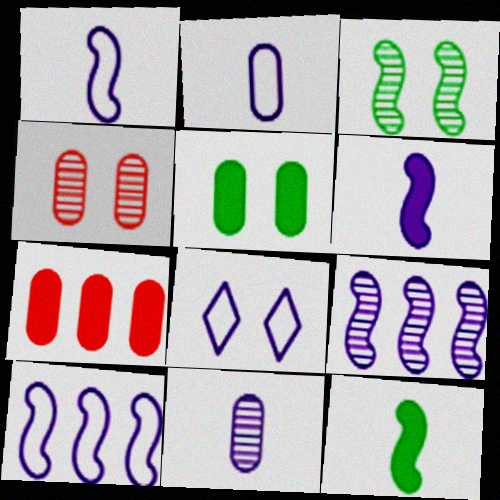[[2, 8, 10]]